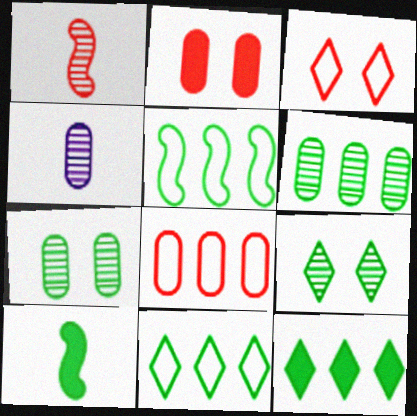[[5, 6, 12], 
[7, 10, 11]]